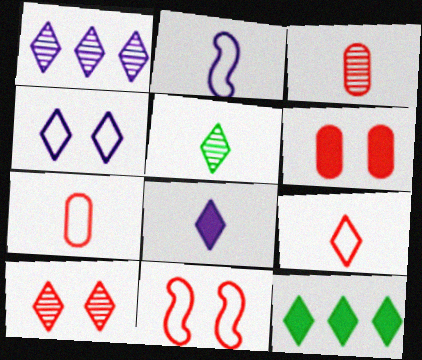[[1, 4, 8], 
[1, 5, 10], 
[5, 8, 9], 
[6, 10, 11]]